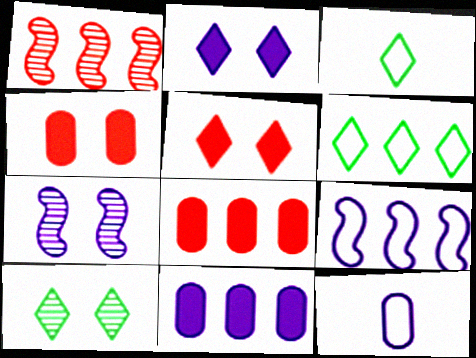[[1, 6, 11], 
[3, 7, 8]]